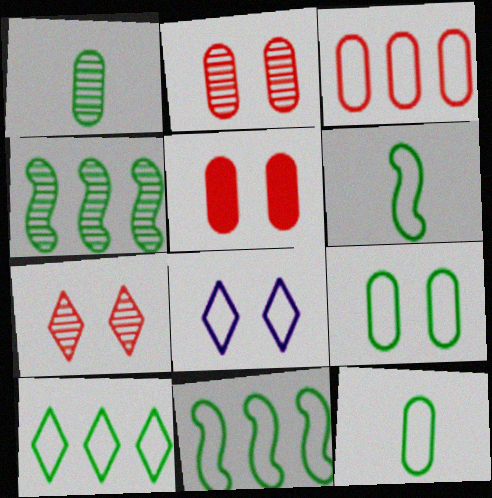[[3, 6, 8], 
[6, 9, 10]]